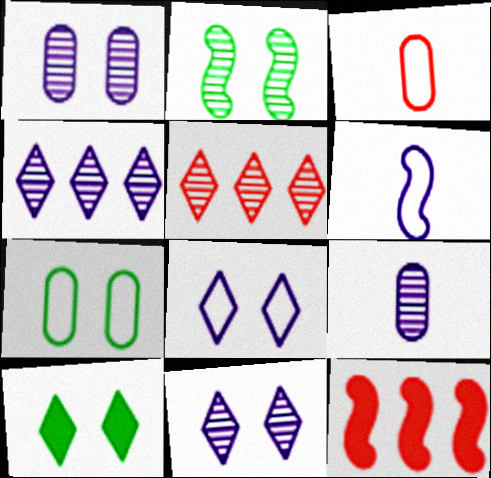[[2, 5, 9], 
[2, 6, 12], 
[2, 7, 10]]